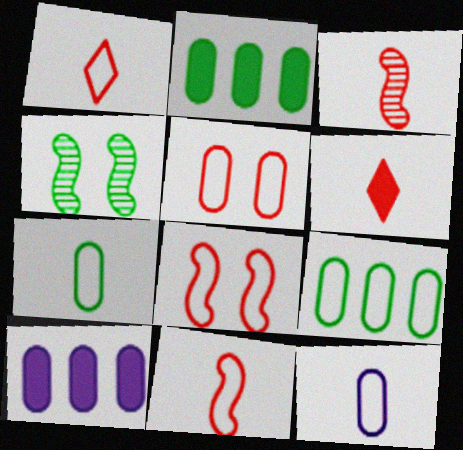[[1, 4, 10], 
[5, 9, 12]]